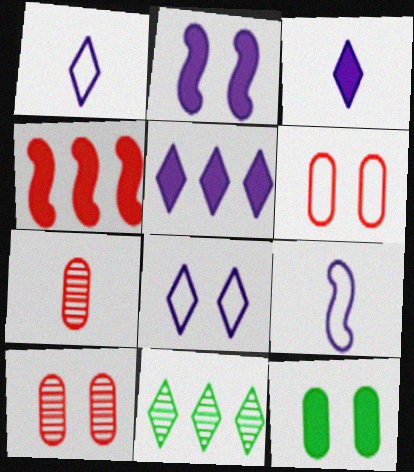[[3, 4, 12]]